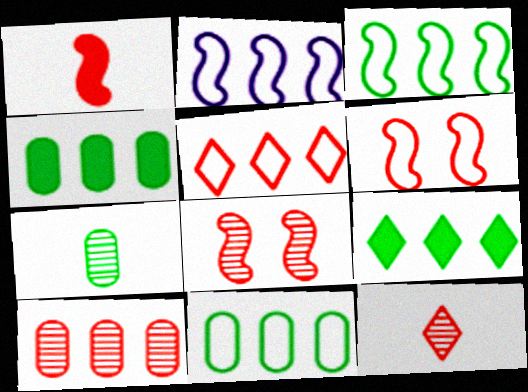[[2, 5, 11], 
[2, 9, 10], 
[8, 10, 12]]